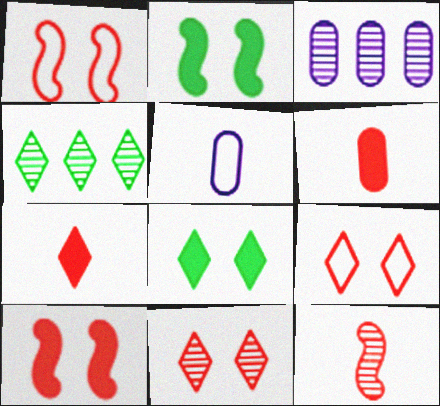[[4, 5, 10]]